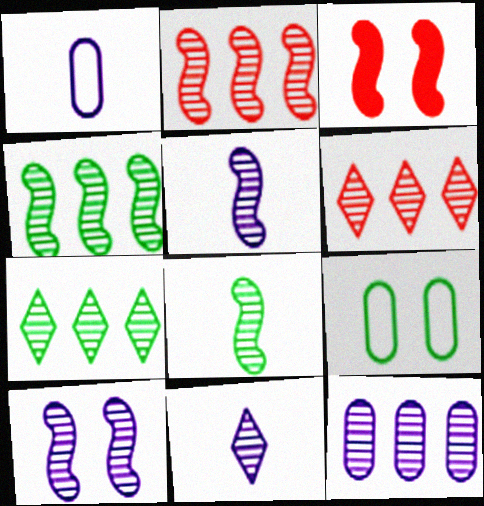[[1, 3, 7], 
[2, 7, 12], 
[2, 8, 10], 
[4, 6, 12], 
[10, 11, 12]]